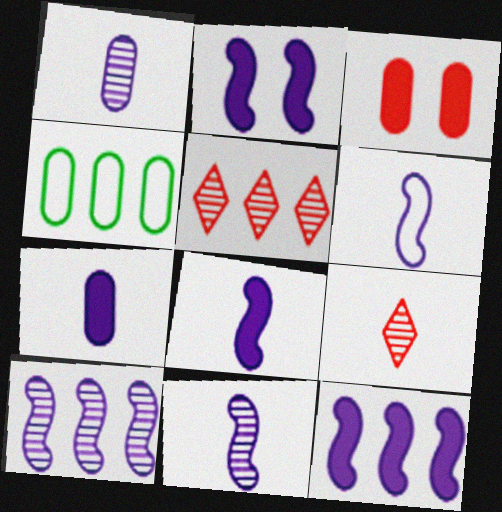[[1, 3, 4], 
[2, 4, 9], 
[2, 6, 10], 
[2, 8, 12], 
[4, 5, 12], 
[6, 8, 11]]